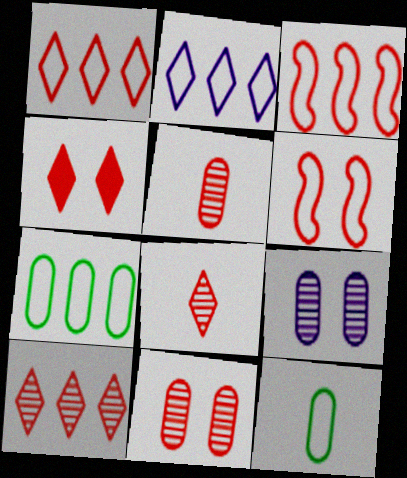[[1, 4, 8], 
[2, 3, 7], 
[2, 6, 12], 
[3, 4, 5], 
[4, 6, 11]]